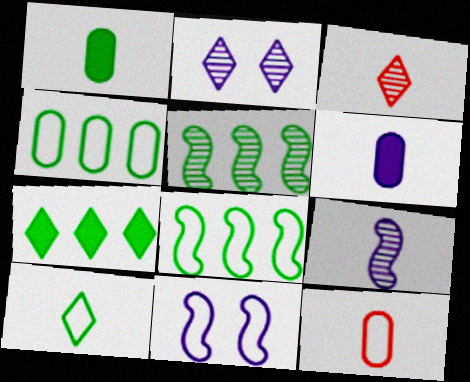[[4, 5, 7]]